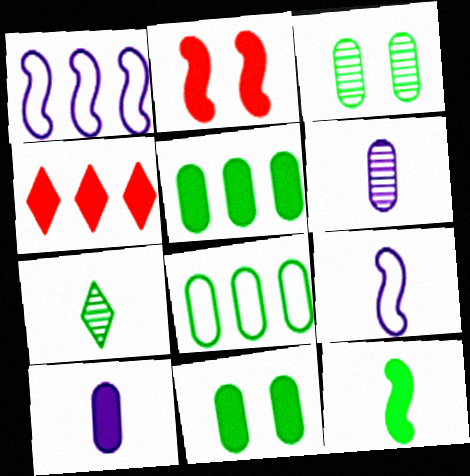[[3, 4, 9]]